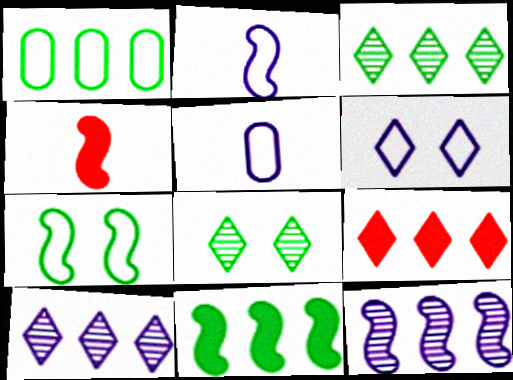[[1, 3, 11], 
[1, 9, 12], 
[4, 7, 12]]